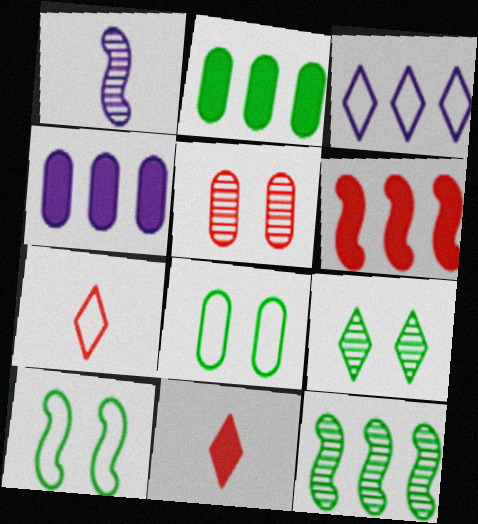[[1, 6, 10], 
[3, 9, 11], 
[5, 6, 7]]